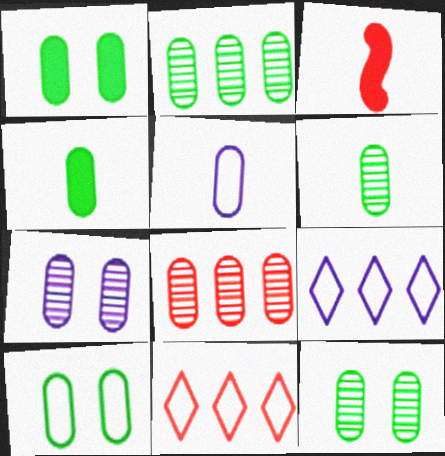[[1, 5, 8], 
[1, 10, 12], 
[2, 4, 10], 
[2, 6, 12], 
[3, 9, 12], 
[6, 7, 8]]